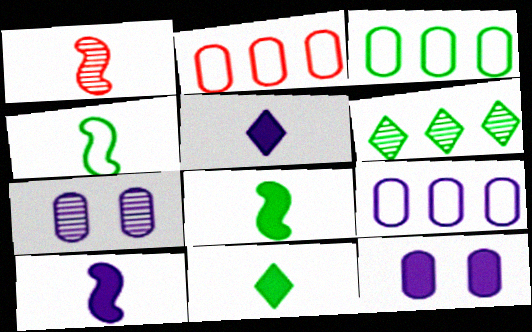[[1, 4, 10], 
[1, 6, 7], 
[2, 3, 9]]